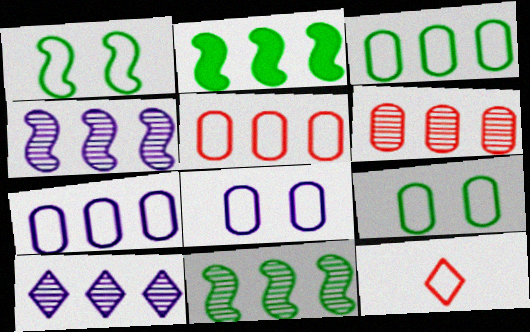[[1, 7, 12], 
[2, 5, 10], 
[3, 5, 7], 
[6, 10, 11]]